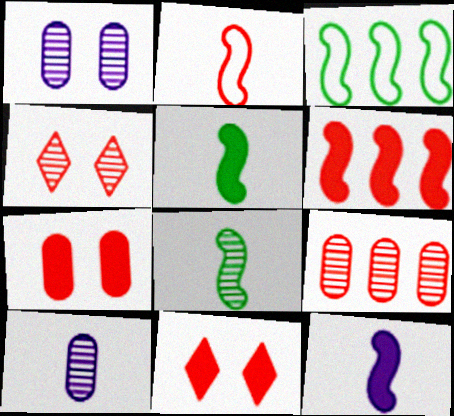[[2, 8, 12], 
[2, 9, 11], 
[3, 10, 11]]